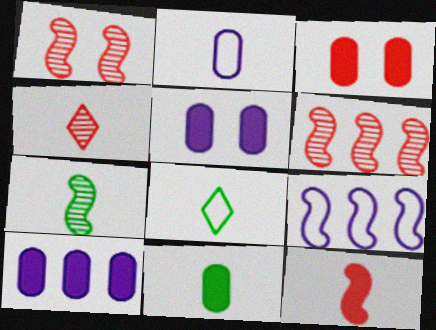[[1, 8, 10], 
[3, 10, 11], 
[5, 6, 8], 
[7, 8, 11]]